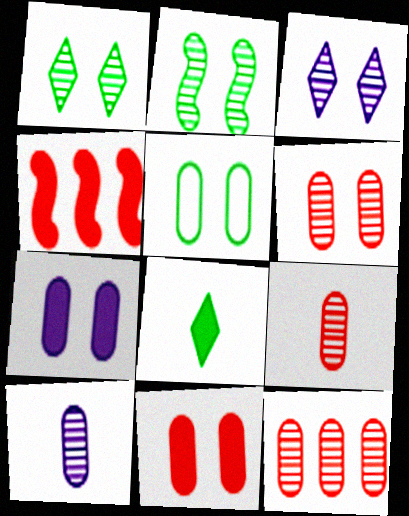[[2, 3, 6], 
[4, 7, 8], 
[5, 6, 7], 
[6, 9, 12]]